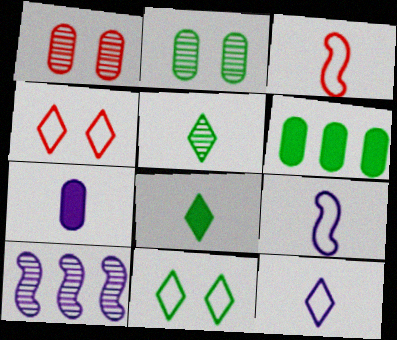[[1, 5, 10], 
[3, 5, 7]]